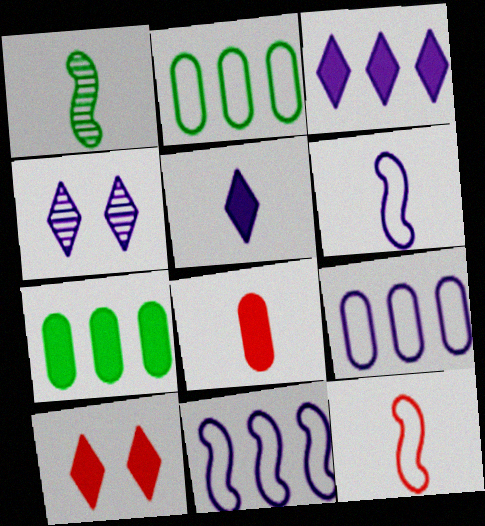[[1, 9, 10], 
[4, 7, 12]]